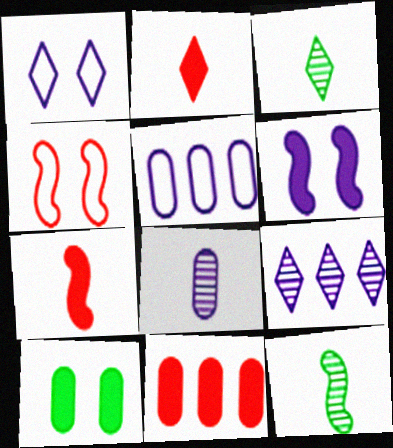[[1, 11, 12]]